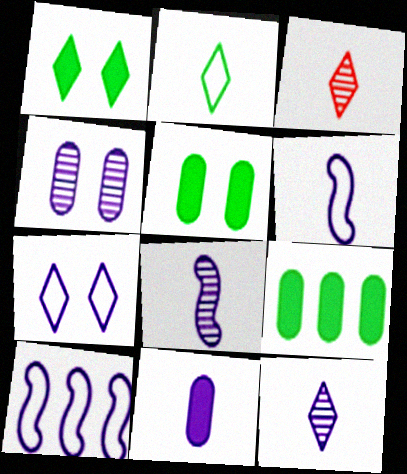[[3, 5, 10], 
[6, 11, 12]]